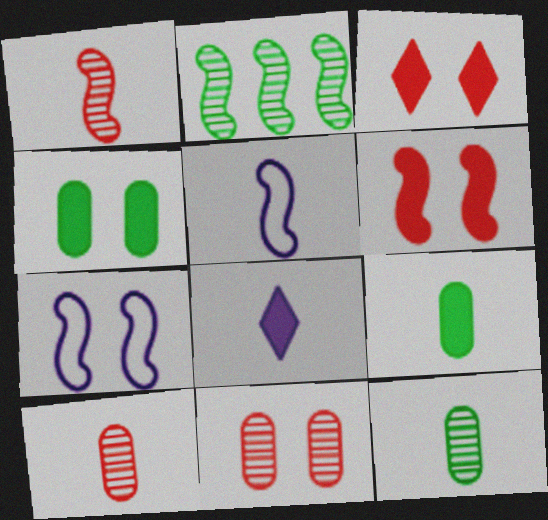[[2, 5, 6]]